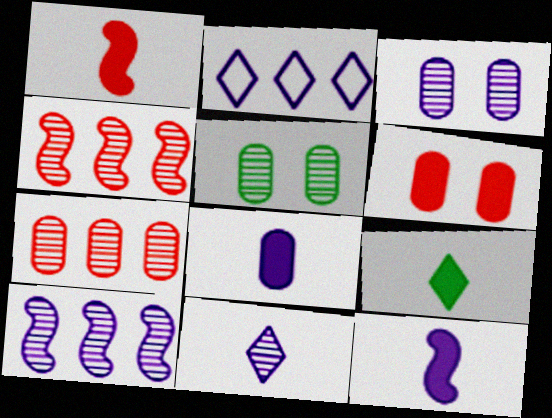[[1, 2, 5], 
[1, 8, 9], 
[2, 3, 12], 
[3, 10, 11], 
[4, 5, 11]]